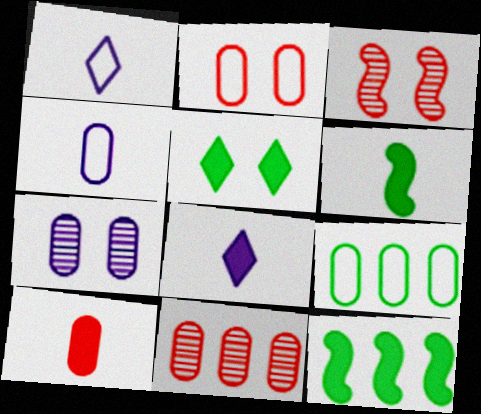[[2, 4, 9], 
[2, 10, 11], 
[3, 8, 9], 
[6, 8, 10], 
[7, 9, 10]]